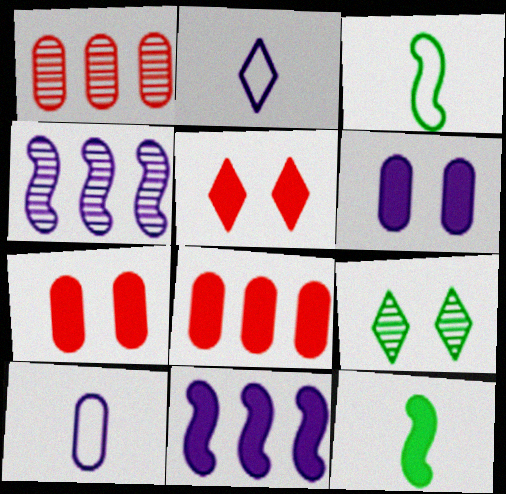[[2, 4, 6]]